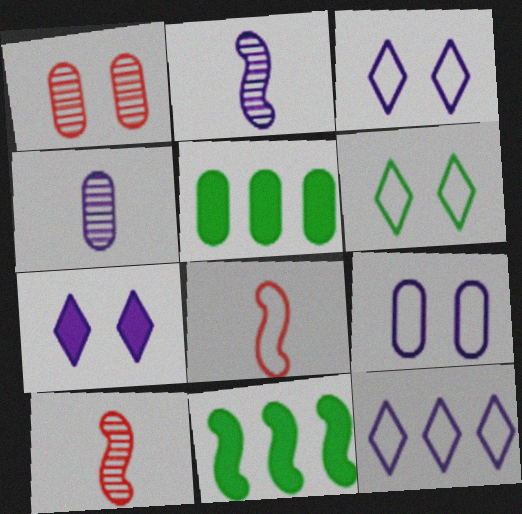[[3, 5, 10]]